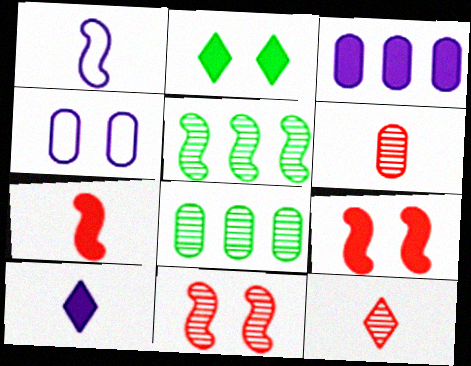[[1, 5, 9], 
[2, 3, 7], 
[2, 4, 11]]